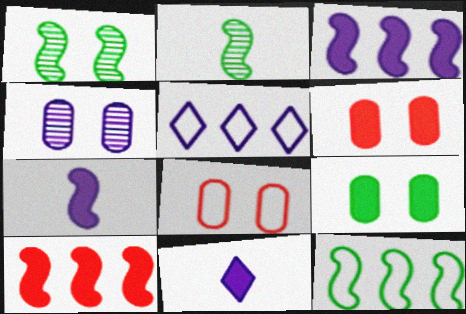[[2, 5, 6], 
[4, 5, 7], 
[4, 8, 9], 
[9, 10, 11]]